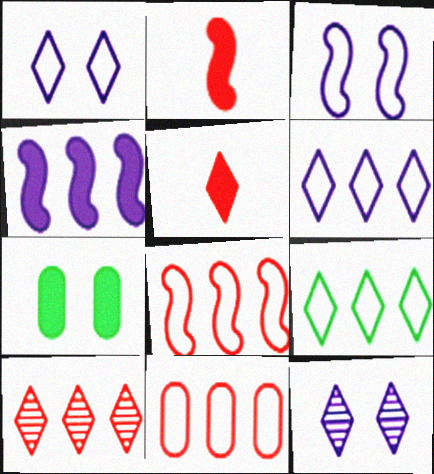[[4, 5, 7], 
[5, 9, 12]]